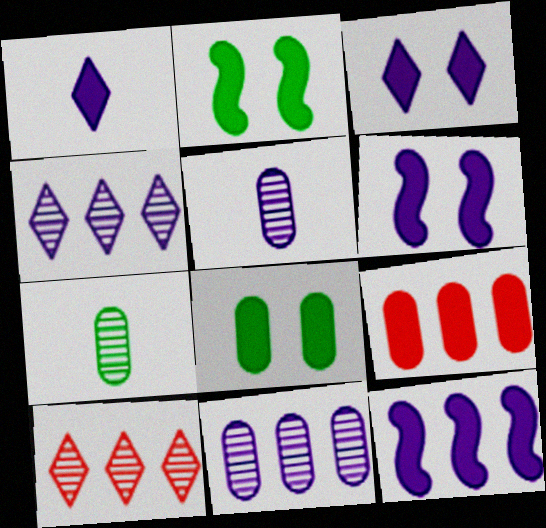[[1, 2, 9]]